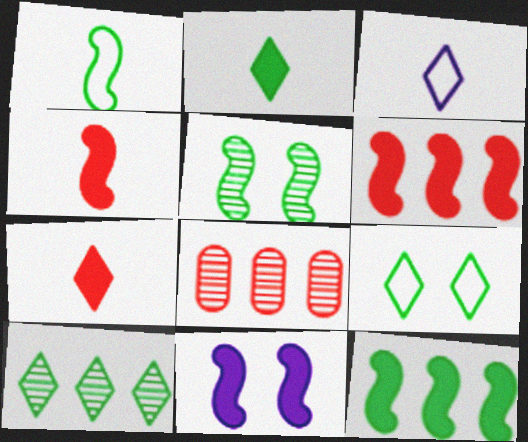[[1, 5, 12], 
[2, 9, 10], 
[4, 11, 12]]